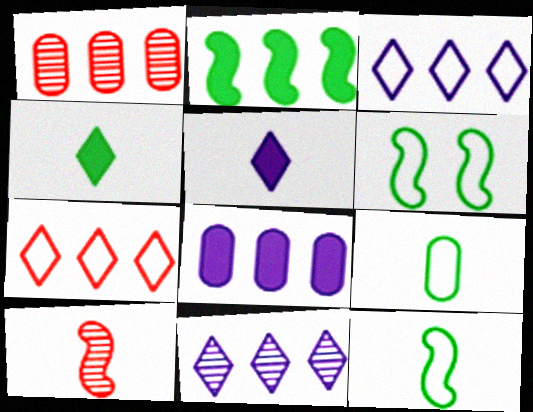[[1, 2, 3], 
[1, 5, 6], 
[5, 9, 10]]